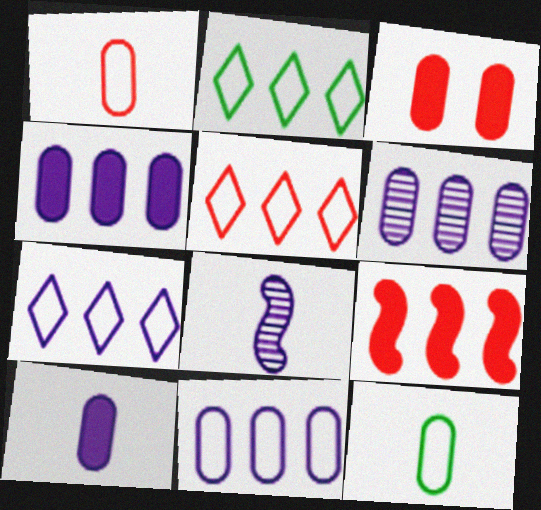[[2, 3, 8], 
[2, 5, 7], 
[2, 6, 9], 
[3, 6, 12], 
[4, 6, 11]]